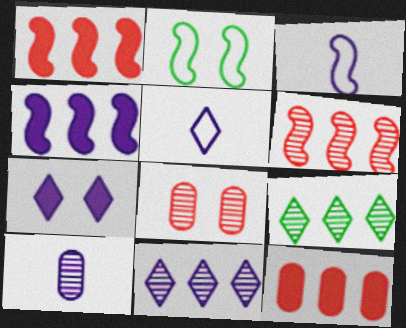[[2, 7, 8], 
[5, 7, 11]]